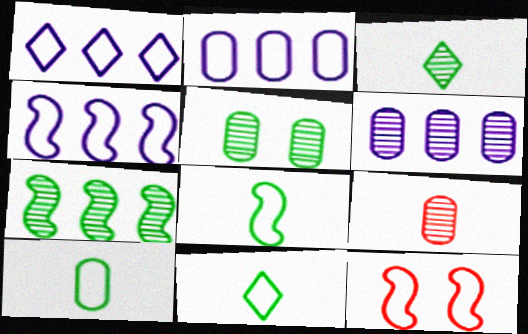[[1, 2, 4], 
[1, 10, 12], 
[2, 11, 12], 
[3, 5, 7], 
[4, 8, 12], 
[5, 6, 9], 
[8, 10, 11]]